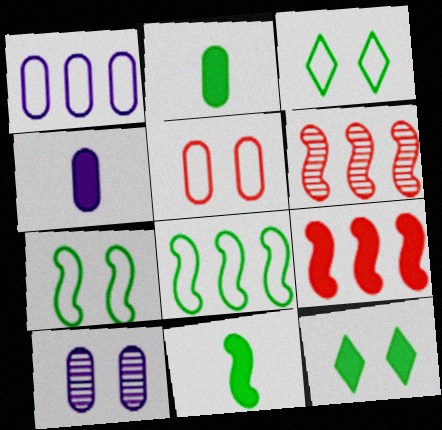[[1, 4, 10], 
[3, 4, 6], 
[4, 9, 12]]